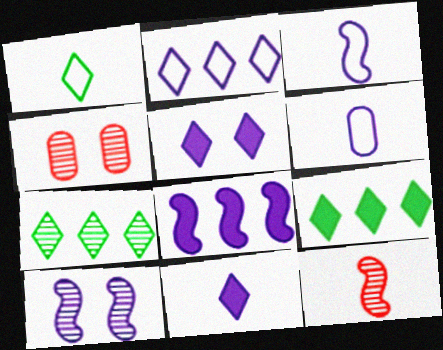[[1, 4, 8], 
[3, 4, 9], 
[3, 8, 10]]